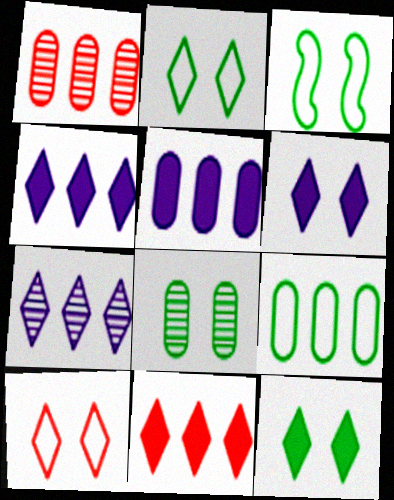[[1, 5, 9], 
[3, 8, 12]]